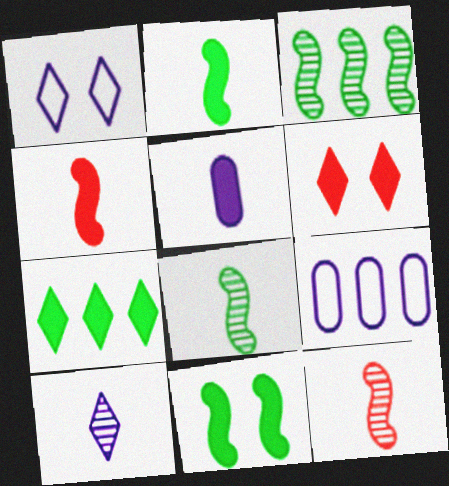[[6, 8, 9]]